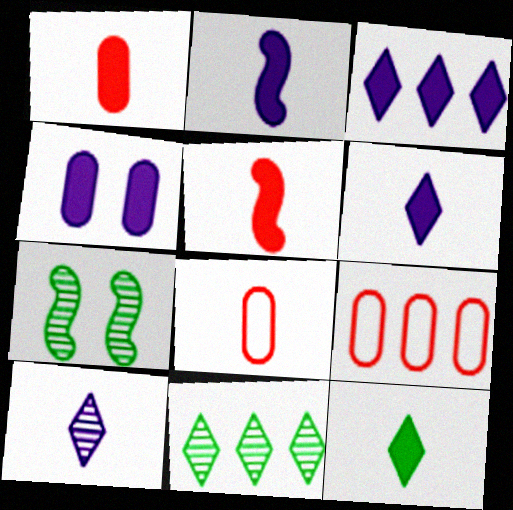[[1, 2, 12], 
[2, 3, 4], 
[3, 7, 8], 
[6, 7, 9]]